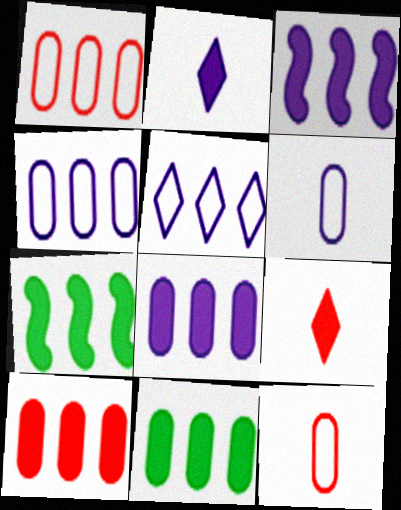[[8, 10, 11]]